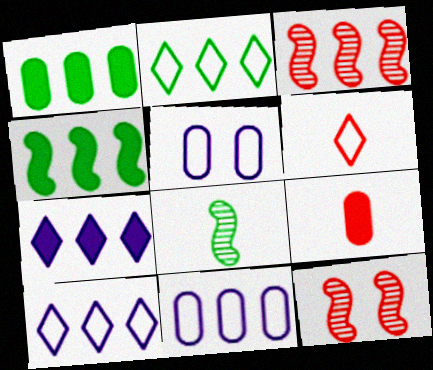[[1, 3, 10]]